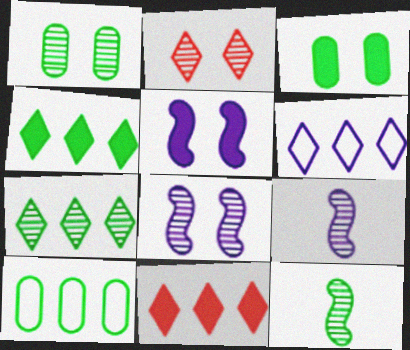[[1, 2, 8], 
[1, 7, 12], 
[6, 7, 11]]